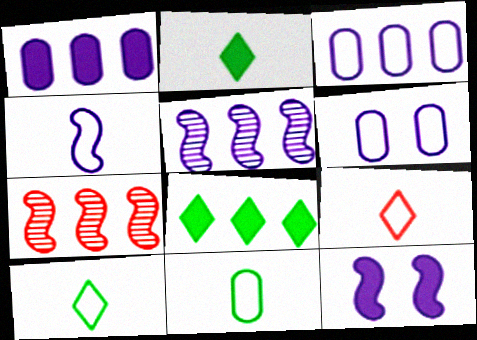[[2, 6, 7], 
[3, 7, 8], 
[4, 5, 12], 
[4, 9, 11]]